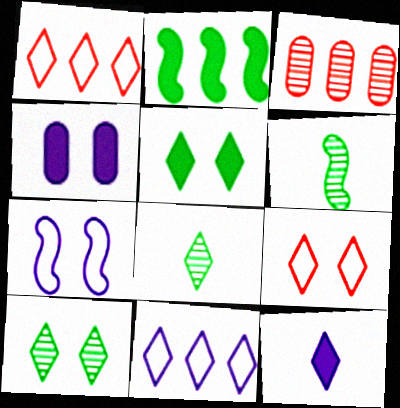[[1, 4, 6], 
[1, 10, 12], 
[2, 3, 11]]